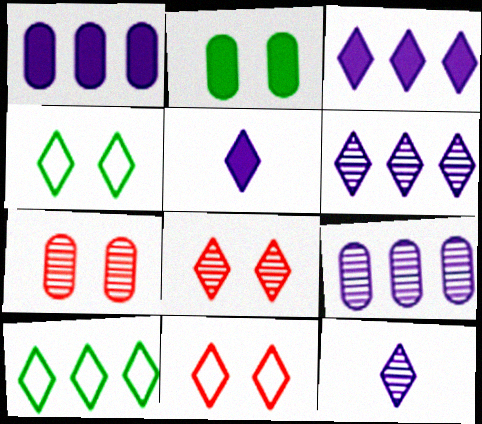[[5, 8, 10]]